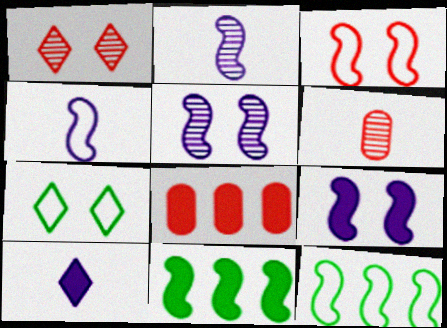[[2, 3, 11], 
[2, 7, 8], 
[3, 4, 12]]